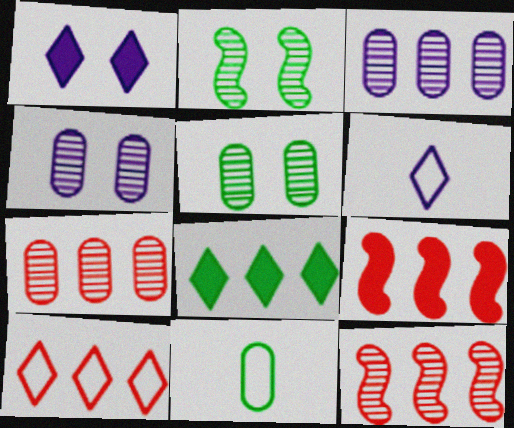[[1, 11, 12], 
[2, 8, 11], 
[5, 6, 9], 
[7, 9, 10]]